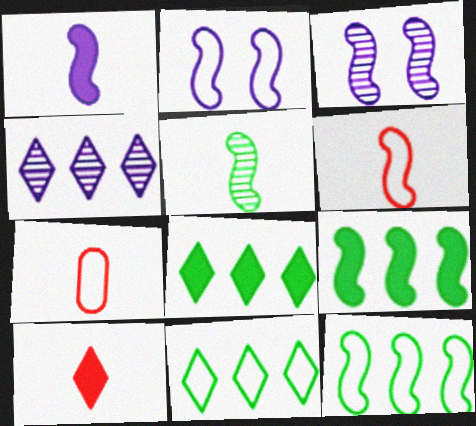[[1, 5, 6], 
[2, 6, 12], 
[2, 7, 11], 
[3, 6, 9], 
[3, 7, 8]]